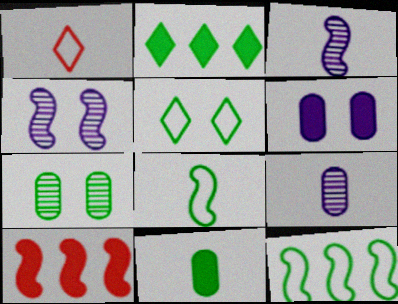[[1, 3, 11], 
[2, 7, 8], 
[4, 8, 10], 
[5, 9, 10]]